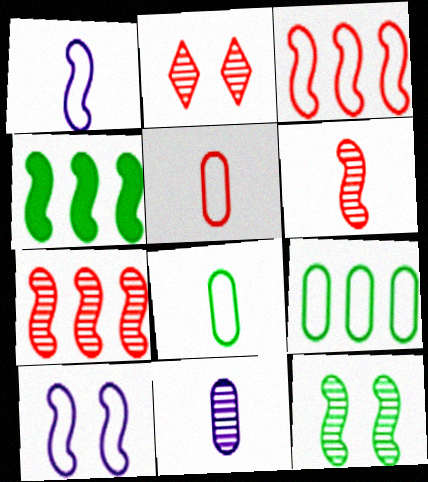[[4, 6, 10]]